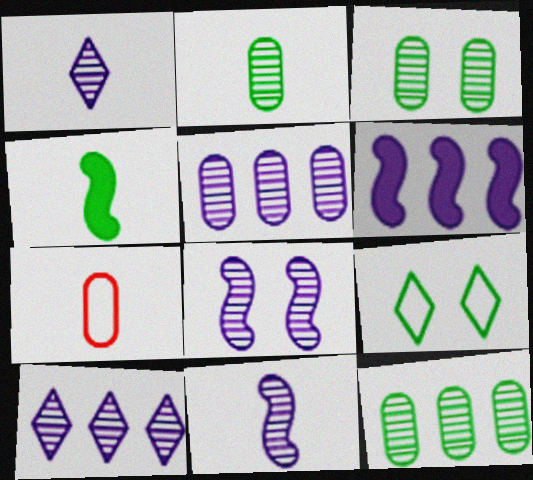[[1, 4, 7], 
[1, 5, 8], 
[2, 3, 12], 
[4, 9, 12]]